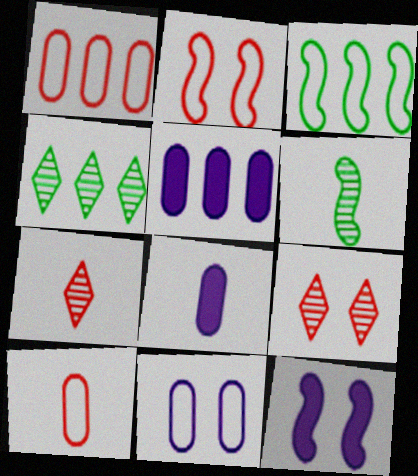[[2, 4, 8], 
[3, 8, 9], 
[4, 10, 12]]